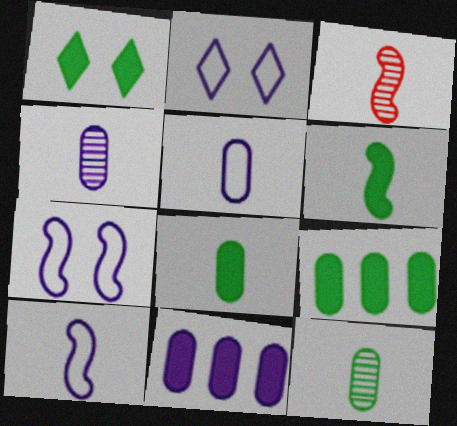[[1, 6, 9], 
[2, 3, 9], 
[3, 6, 10]]